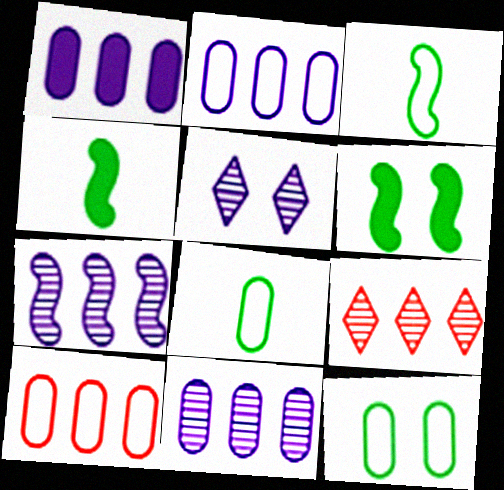[[1, 2, 11], 
[4, 5, 10]]